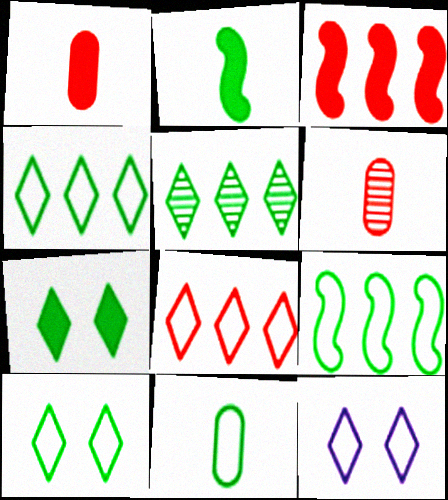[[9, 10, 11]]